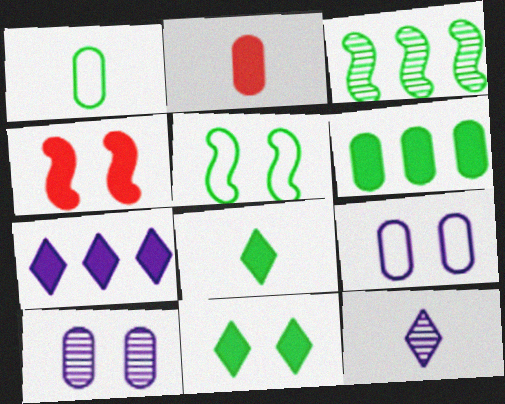[[1, 3, 11]]